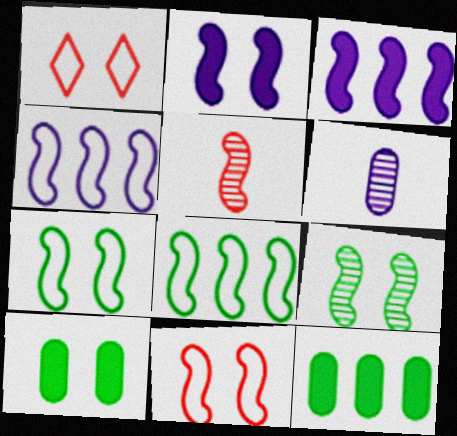[[2, 5, 8], 
[2, 9, 11], 
[3, 5, 7]]